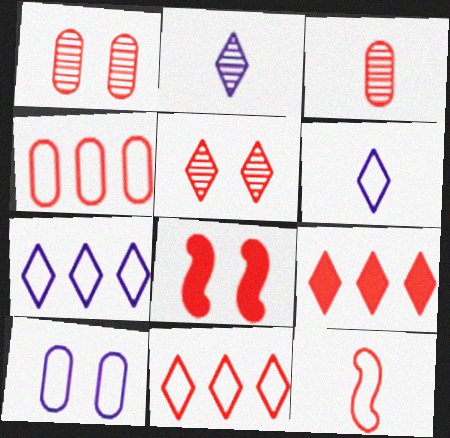[[1, 9, 12], 
[3, 8, 11]]